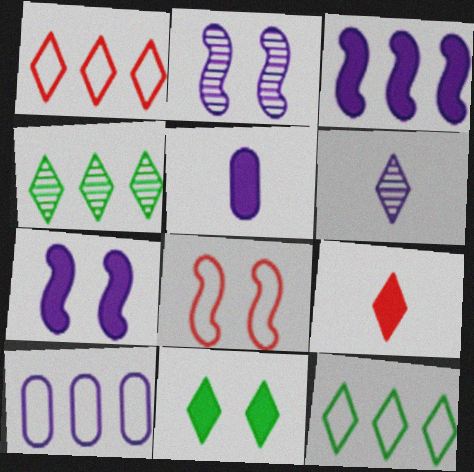[[1, 6, 11], 
[4, 5, 8], 
[6, 7, 10]]